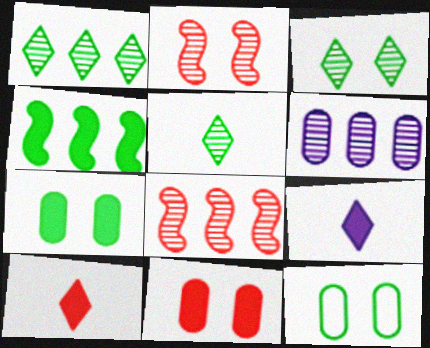[[1, 3, 5], 
[1, 6, 8], 
[2, 5, 6], 
[4, 5, 12], 
[4, 9, 11], 
[8, 9, 12]]